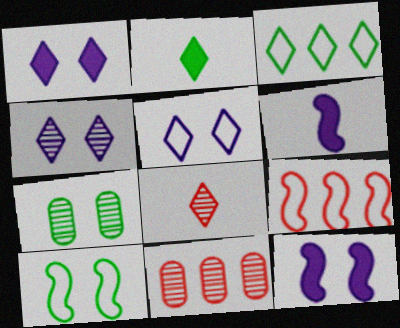[[1, 3, 8], 
[1, 4, 5]]